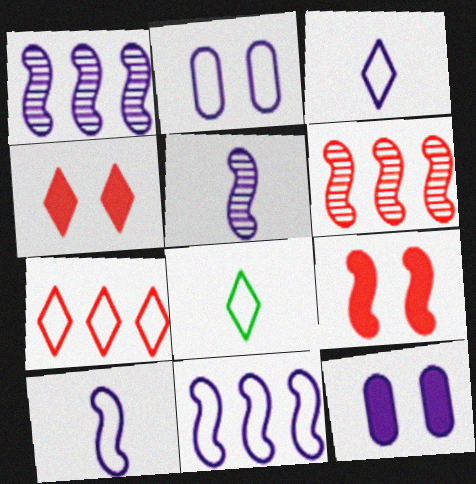[[1, 3, 12], 
[2, 3, 11], 
[6, 8, 12]]